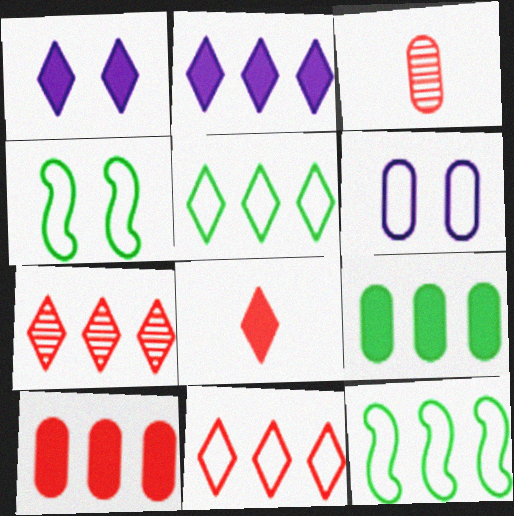[[1, 3, 12], 
[2, 3, 4], 
[2, 5, 7], 
[3, 6, 9]]